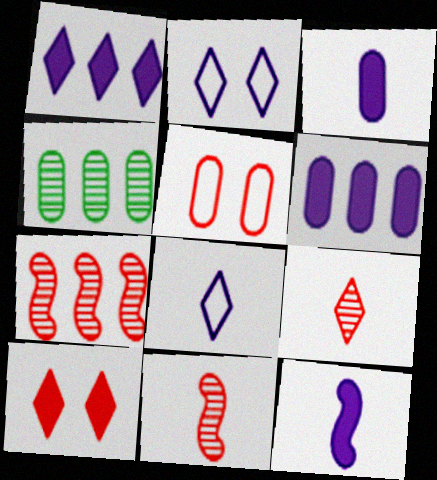[[3, 4, 5]]